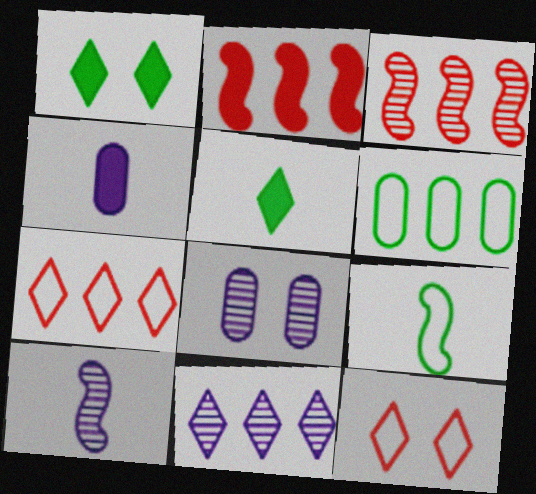[[1, 2, 4], 
[2, 6, 11], 
[5, 11, 12], 
[8, 10, 11]]